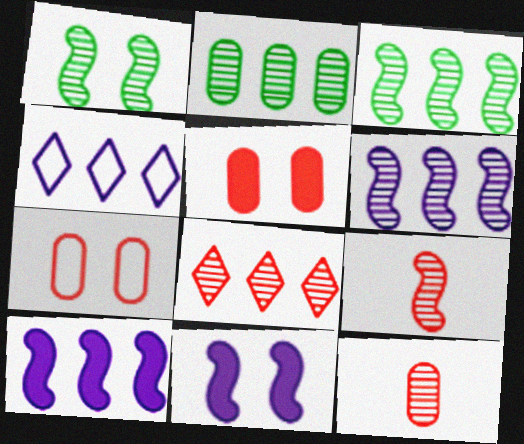[[1, 6, 9], 
[2, 6, 8]]